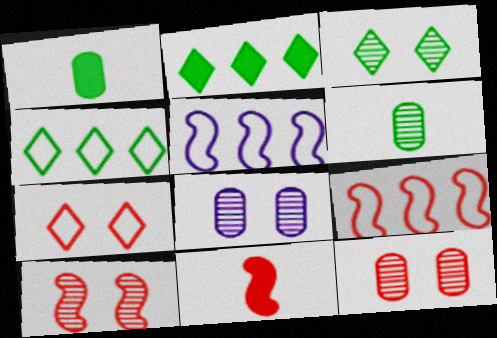[[3, 8, 10], 
[4, 8, 11], 
[9, 10, 11]]